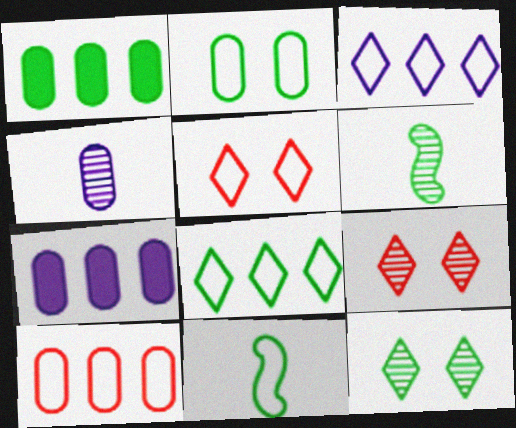[[1, 11, 12], 
[2, 8, 11], 
[5, 6, 7], 
[7, 9, 11]]